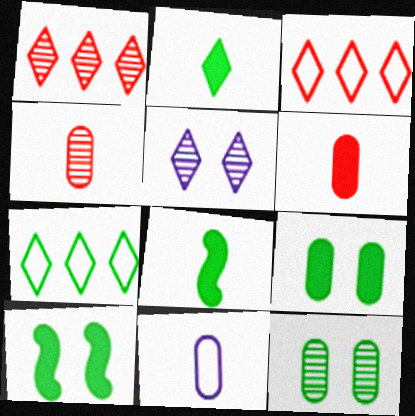[[1, 10, 11], 
[2, 3, 5], 
[7, 8, 12]]